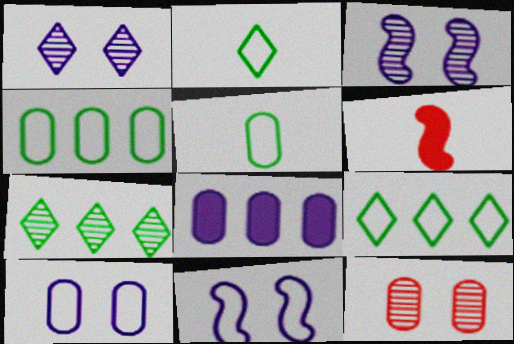[[1, 4, 6], 
[5, 8, 12], 
[6, 7, 10]]